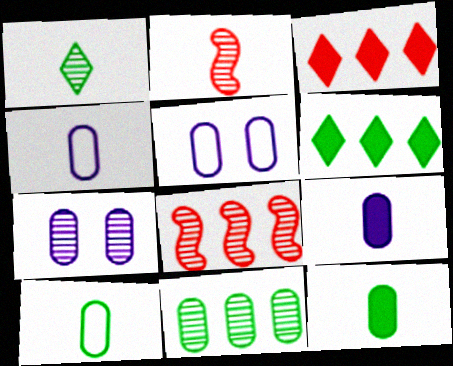[[1, 7, 8], 
[2, 5, 6]]